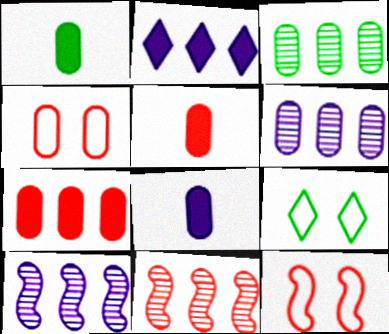[[1, 4, 6], 
[1, 5, 8], 
[3, 4, 8], 
[5, 9, 10], 
[8, 9, 11]]